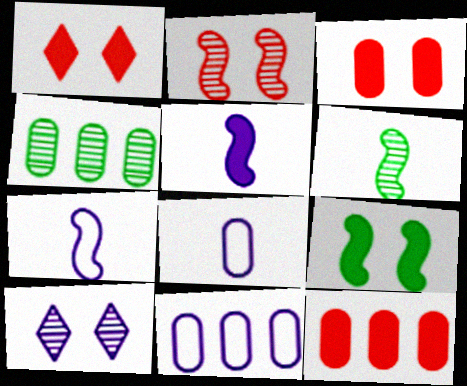[[1, 4, 7], 
[1, 6, 11], 
[3, 4, 8], 
[4, 11, 12], 
[5, 10, 11]]